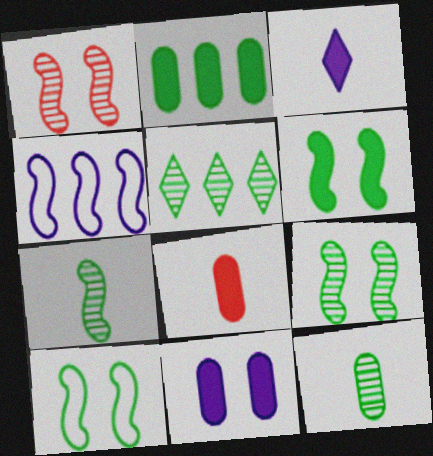[[2, 8, 11], 
[5, 9, 12], 
[6, 9, 10]]